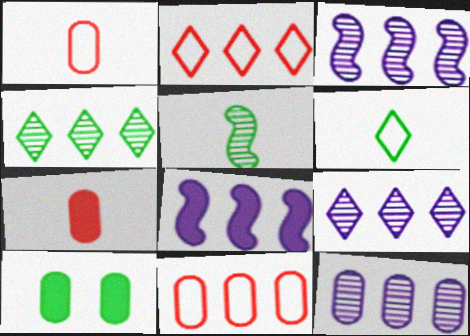[[1, 10, 12], 
[3, 9, 12], 
[4, 8, 11]]